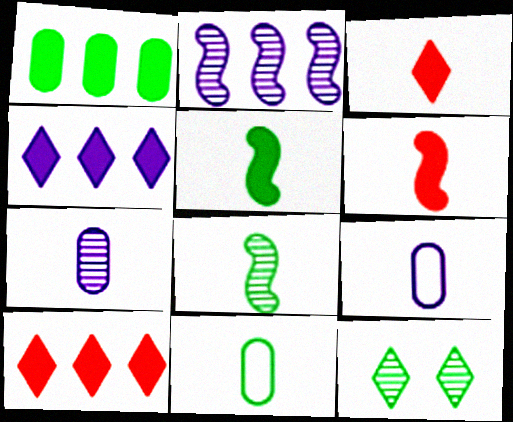[[3, 8, 9]]